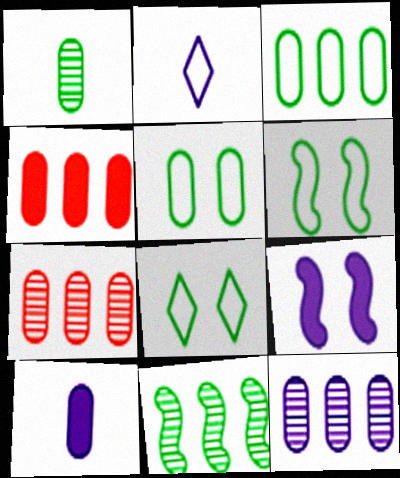[[2, 9, 12], 
[3, 4, 12], 
[5, 6, 8], 
[5, 7, 10]]